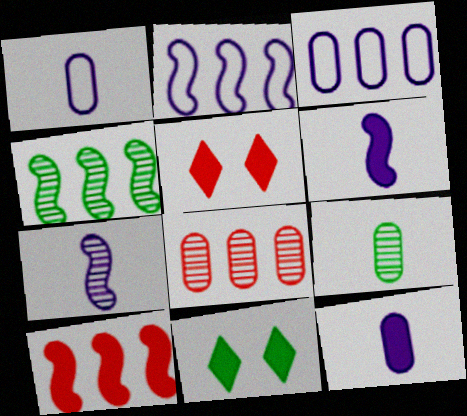[[1, 4, 5], 
[2, 4, 10], 
[2, 5, 9], 
[10, 11, 12]]